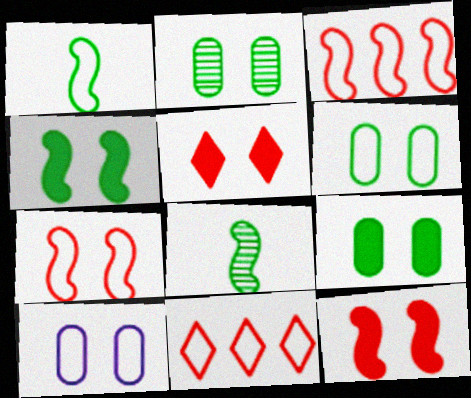[[1, 10, 11], 
[2, 6, 9]]